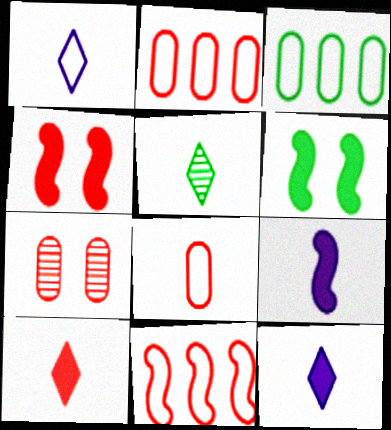[[1, 5, 10], 
[3, 5, 6], 
[5, 8, 9], 
[7, 10, 11]]